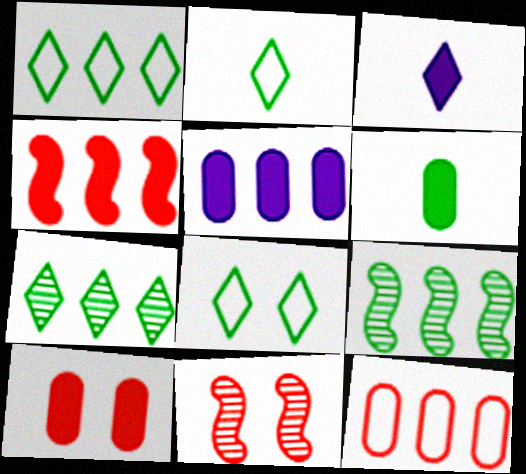[[1, 2, 8], 
[2, 5, 11], 
[5, 6, 10], 
[6, 8, 9]]